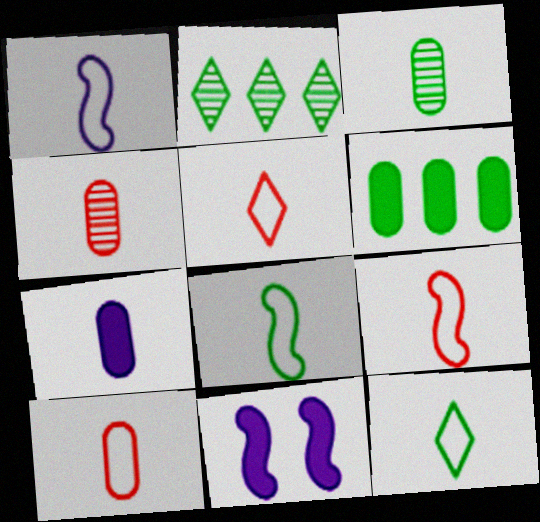[[1, 8, 9], 
[1, 10, 12], 
[2, 10, 11], 
[3, 7, 10], 
[5, 9, 10]]